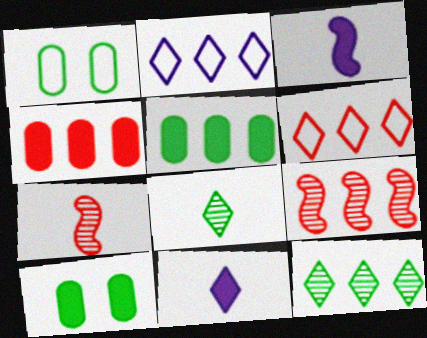[[1, 9, 11], 
[2, 5, 9], 
[2, 7, 10], 
[4, 6, 9]]